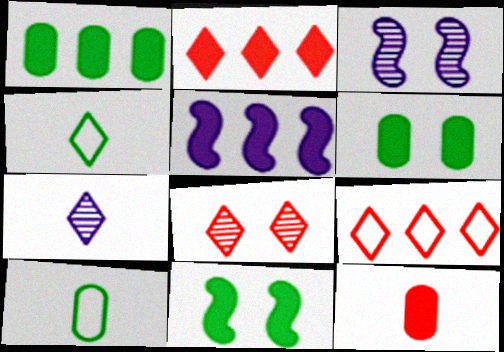[[1, 2, 5], 
[2, 3, 10], 
[5, 8, 10]]